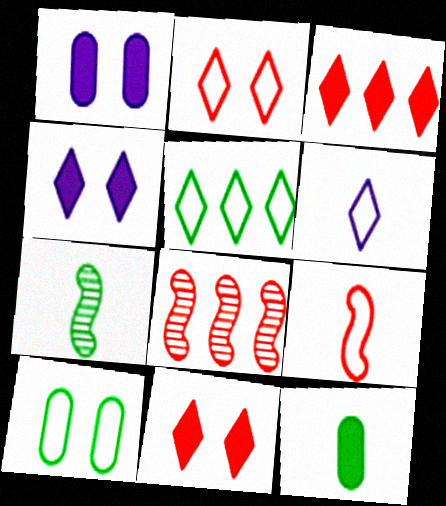[[2, 5, 6]]